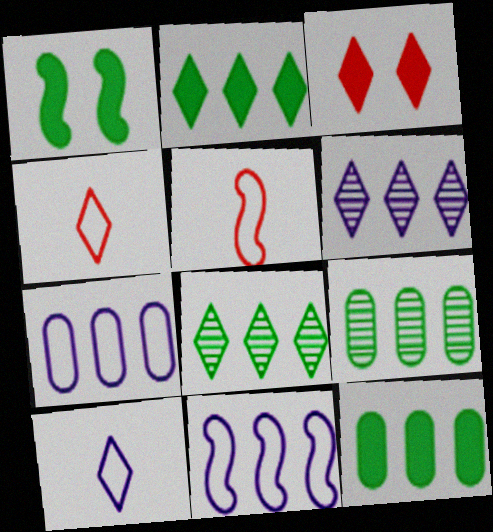[[3, 8, 10]]